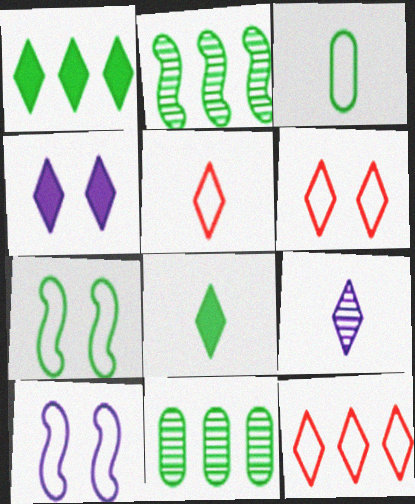[[1, 6, 9], 
[3, 10, 12], 
[5, 6, 12], 
[5, 8, 9], 
[7, 8, 11]]